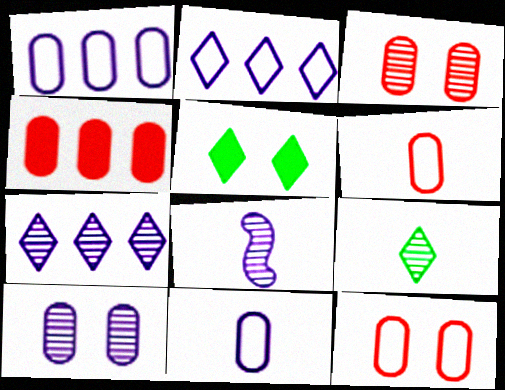[[3, 4, 6], 
[7, 8, 10]]